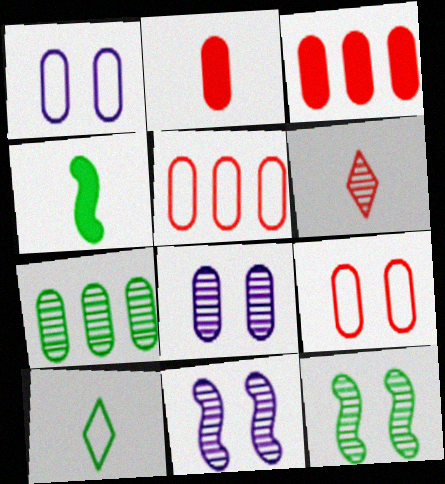[[1, 2, 7], 
[3, 10, 11], 
[6, 7, 11]]